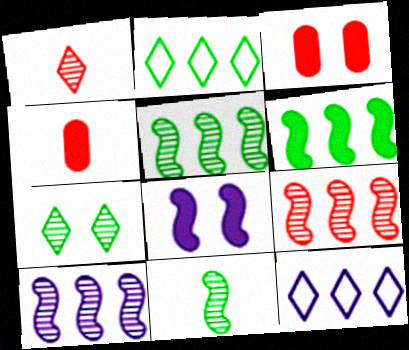[[3, 11, 12], 
[5, 9, 10]]